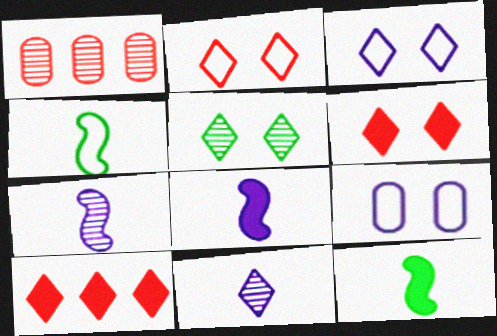[[1, 3, 12], 
[1, 5, 7], 
[3, 5, 6]]